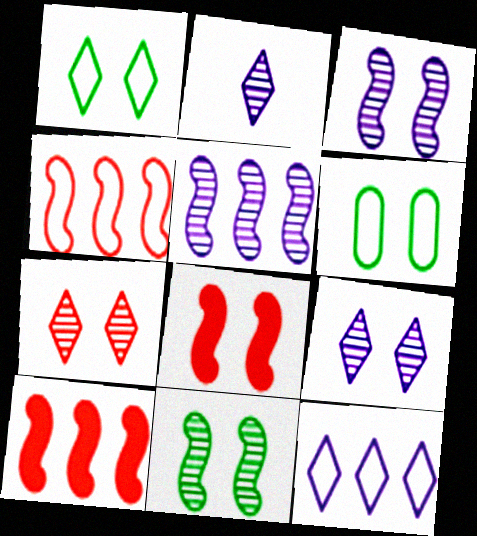[[2, 6, 10], 
[6, 8, 9]]